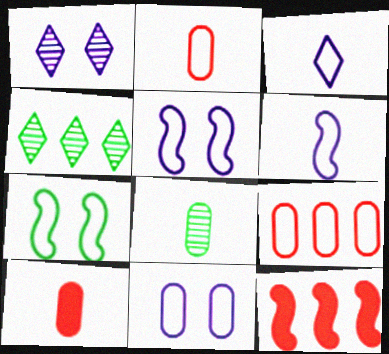[[3, 7, 9], 
[4, 5, 10]]